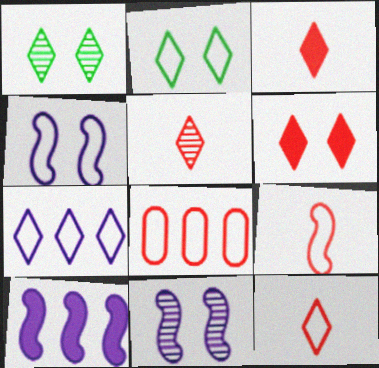[[1, 3, 7], 
[2, 7, 12], 
[3, 5, 12]]